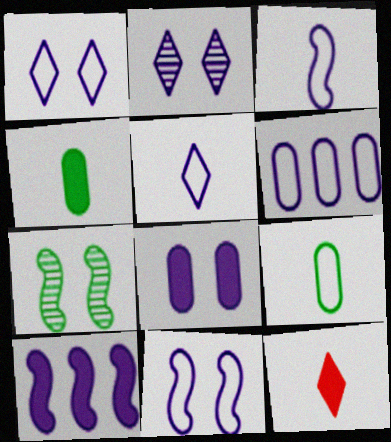[[1, 3, 6], 
[2, 8, 11], 
[5, 6, 11], 
[6, 7, 12]]